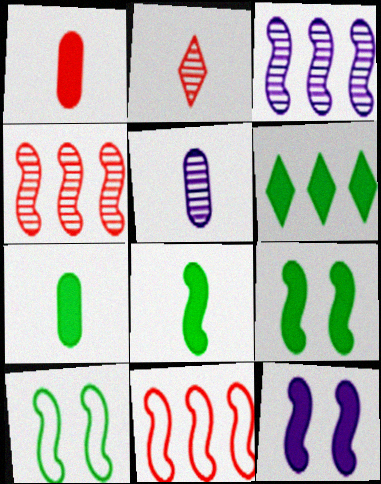[[1, 6, 12], 
[6, 7, 9]]